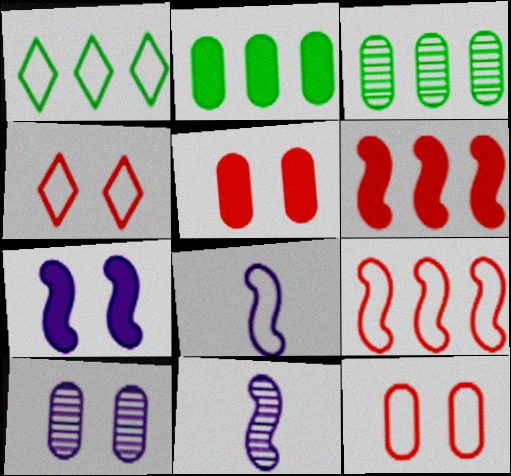[[1, 5, 11], 
[1, 8, 12], 
[2, 4, 11]]